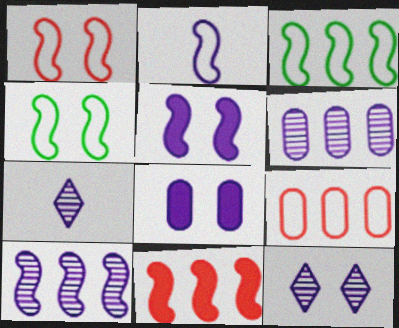[[1, 2, 3], 
[2, 5, 10], 
[3, 10, 11]]